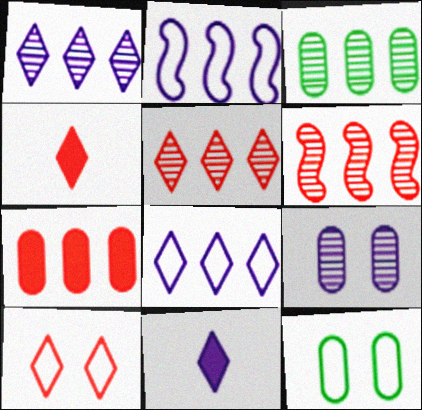[[1, 3, 6], 
[2, 9, 11], 
[4, 5, 10], 
[6, 11, 12]]